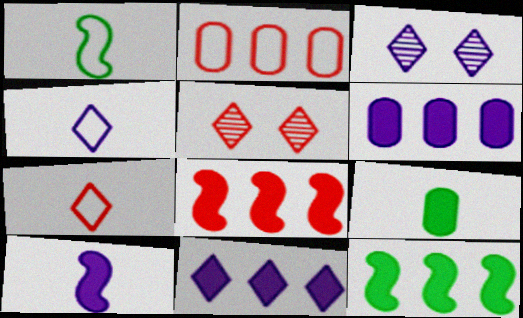[[1, 5, 6], 
[3, 4, 11]]